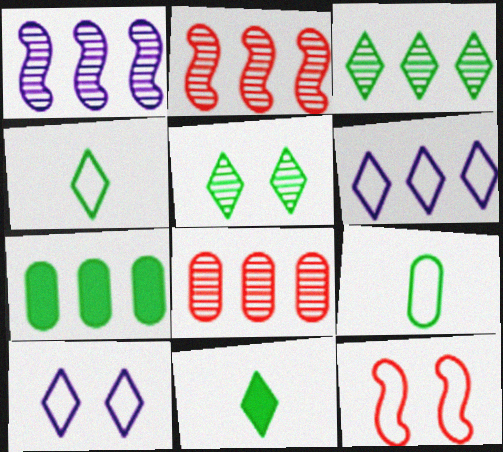[[1, 3, 8], 
[2, 6, 7], 
[6, 9, 12]]